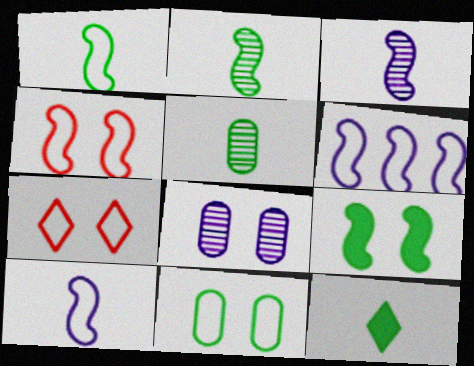[[1, 4, 6], 
[1, 5, 12], 
[7, 8, 9]]